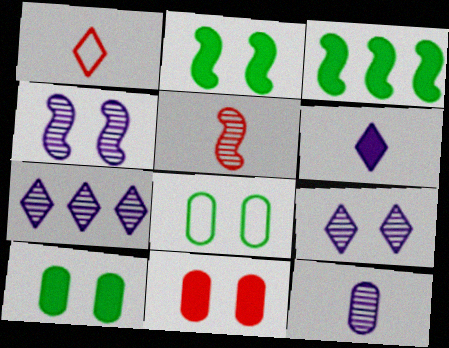[[3, 6, 11], 
[4, 7, 12]]